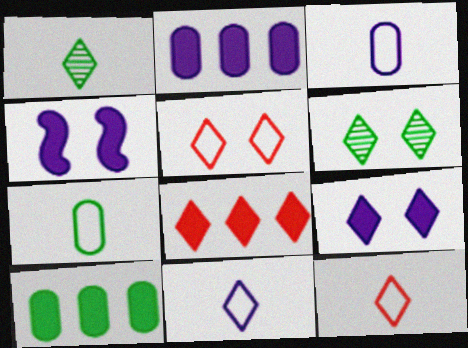[[5, 6, 9], 
[6, 8, 11]]